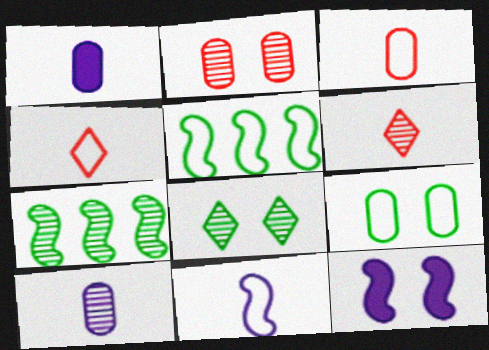[]